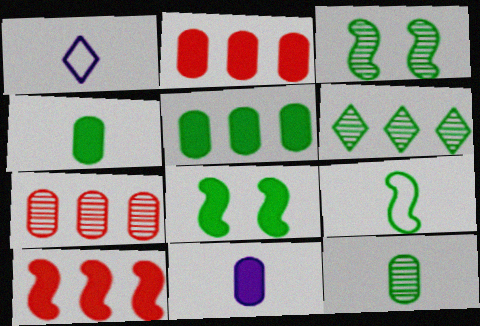[[1, 2, 3], 
[1, 7, 8], 
[3, 6, 12]]